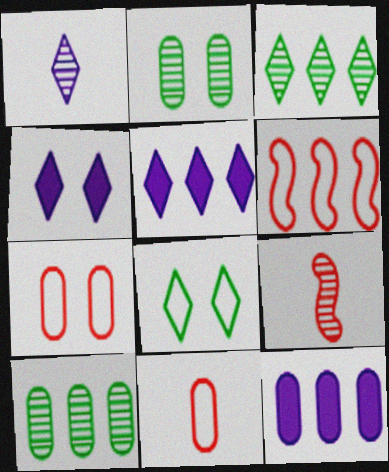[[2, 11, 12], 
[3, 6, 12], 
[5, 6, 10], 
[8, 9, 12]]